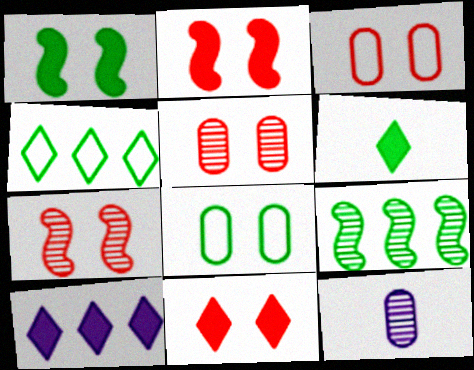[[2, 4, 12], 
[3, 7, 11], 
[6, 8, 9], 
[6, 10, 11]]